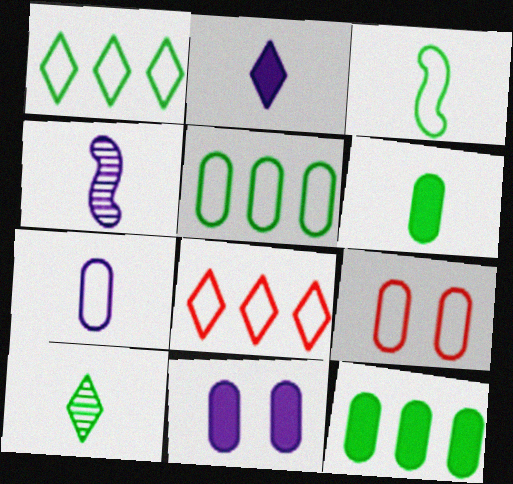[[2, 4, 7], 
[3, 6, 10], 
[5, 7, 9]]